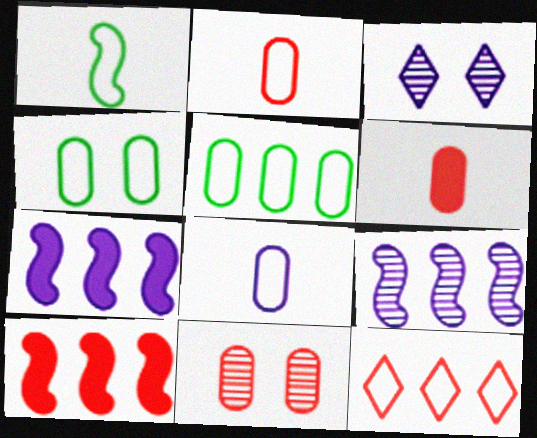[[3, 7, 8]]